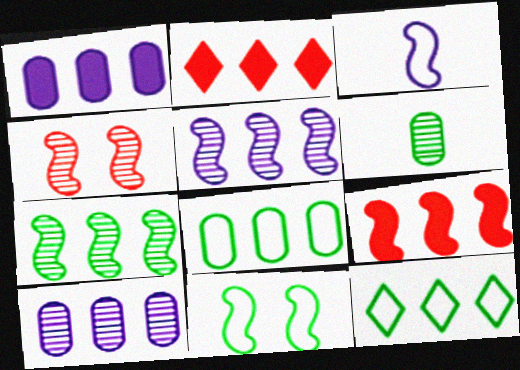[[2, 5, 8], 
[9, 10, 12]]